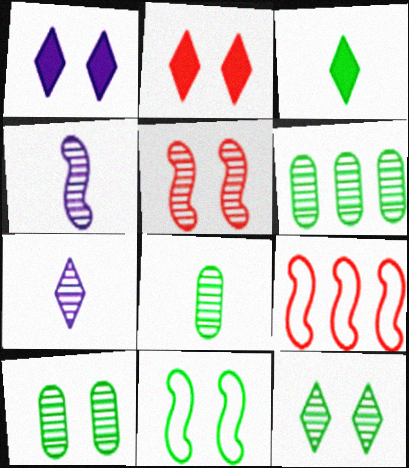[[1, 8, 9], 
[3, 6, 11], 
[5, 6, 7], 
[6, 8, 10]]